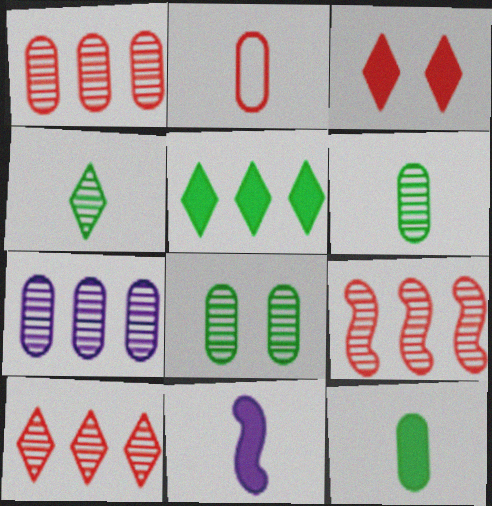[[1, 9, 10], 
[2, 3, 9], 
[2, 4, 11]]